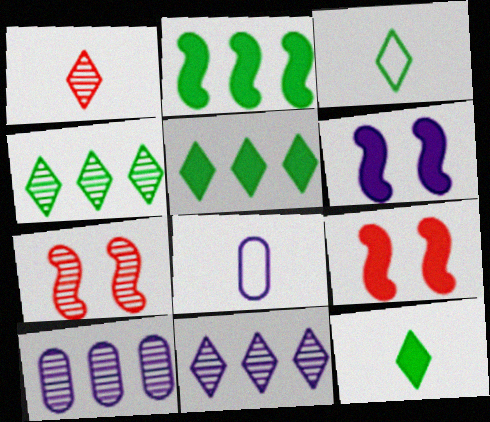[[3, 9, 10], 
[4, 8, 9], 
[5, 7, 8], 
[6, 8, 11]]